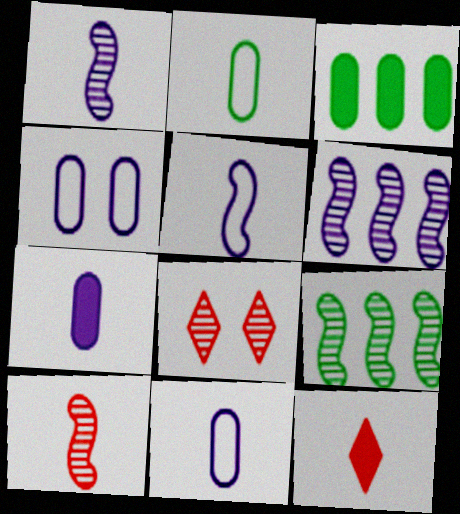[[1, 2, 12], 
[3, 5, 8], 
[4, 9, 12]]